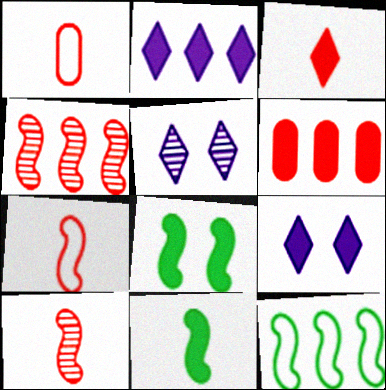[[1, 3, 10], 
[6, 9, 11]]